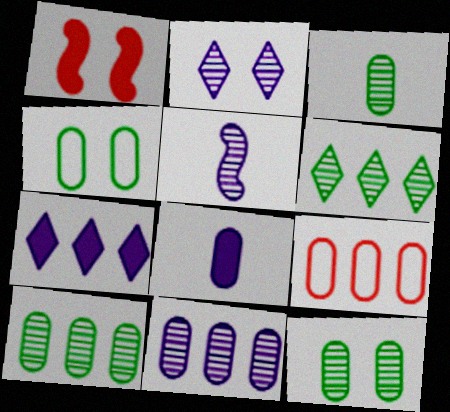[[1, 2, 4], 
[2, 5, 11], 
[3, 10, 12], 
[8, 9, 12]]